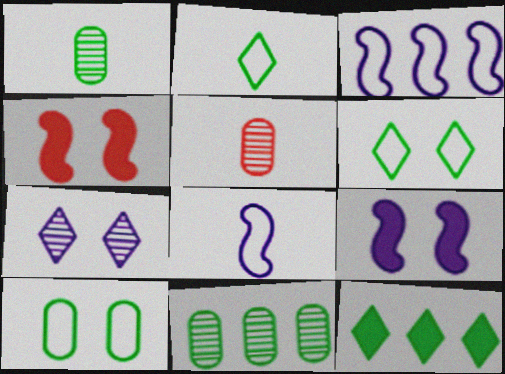[[4, 7, 10]]